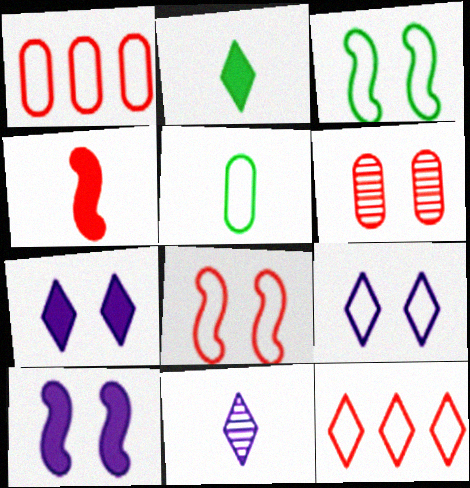[[3, 6, 7], 
[4, 5, 11], 
[4, 6, 12]]